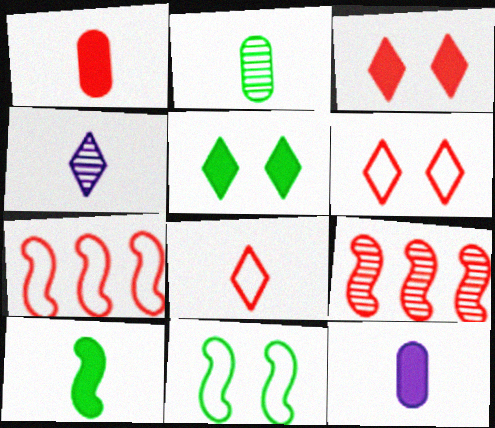[[1, 6, 9]]